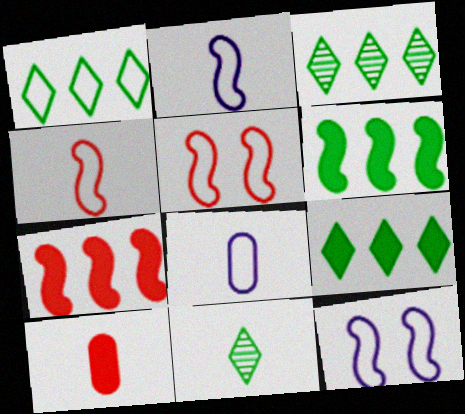[[1, 3, 9], 
[1, 5, 8], 
[2, 10, 11], 
[3, 10, 12]]